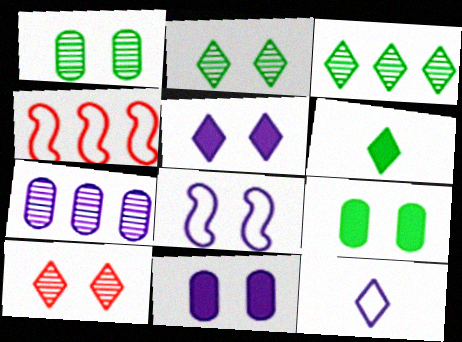[[8, 9, 10]]